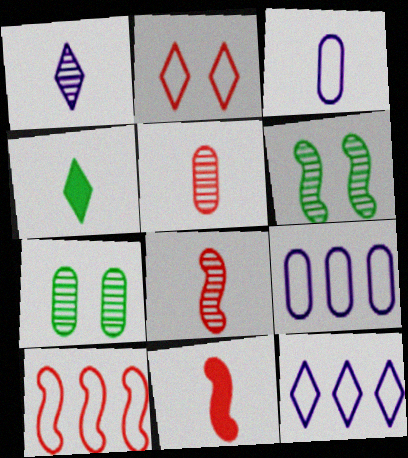[[3, 4, 8], 
[7, 11, 12]]